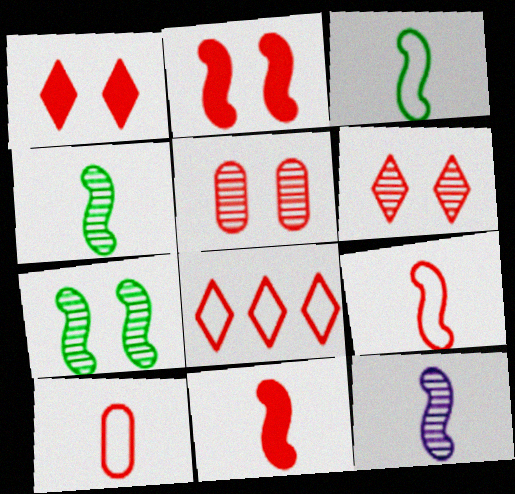[[3, 11, 12], 
[5, 8, 11]]